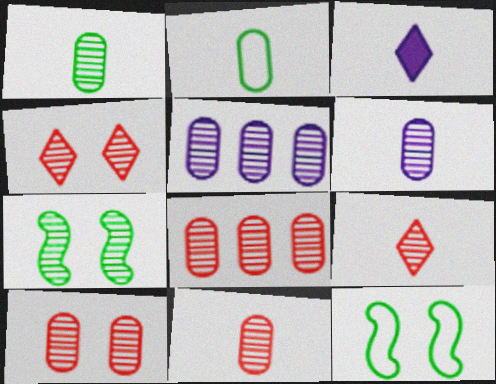[[1, 5, 10], 
[1, 6, 11], 
[3, 8, 12], 
[5, 7, 9], 
[8, 10, 11]]